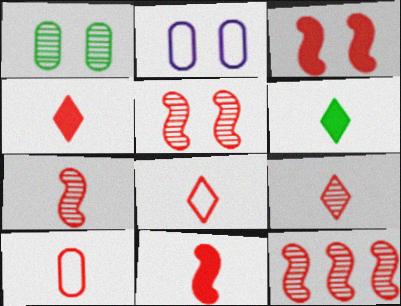[[2, 6, 12], 
[4, 7, 10], 
[4, 8, 9], 
[5, 7, 12], 
[9, 10, 11]]